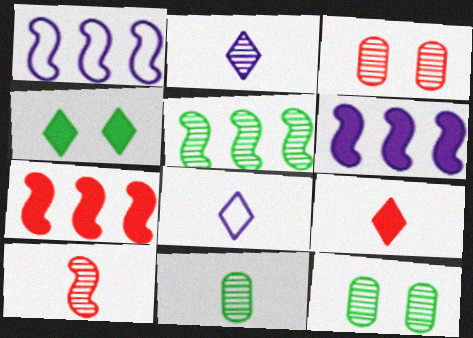[[1, 5, 7], 
[1, 9, 12], 
[2, 3, 5], 
[2, 10, 11], 
[7, 8, 12]]